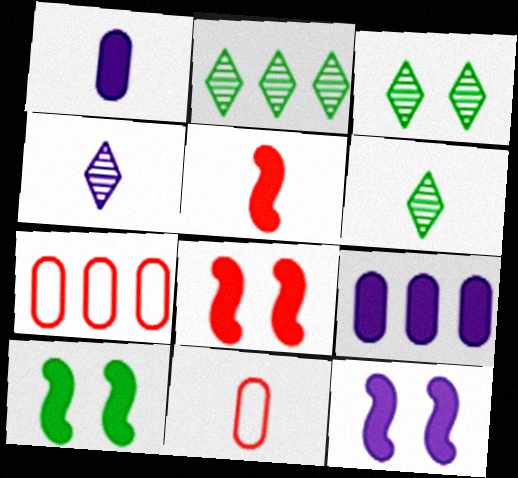[[2, 3, 6], 
[2, 11, 12], 
[4, 7, 10], 
[6, 7, 12], 
[8, 10, 12]]